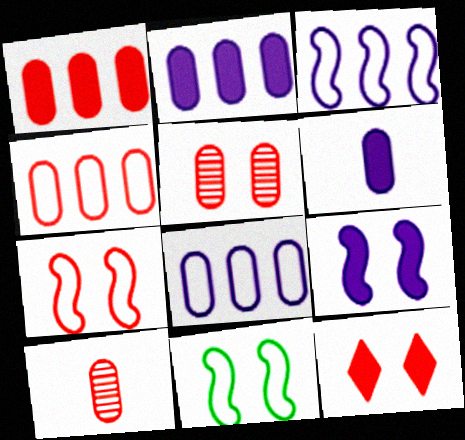[[5, 7, 12]]